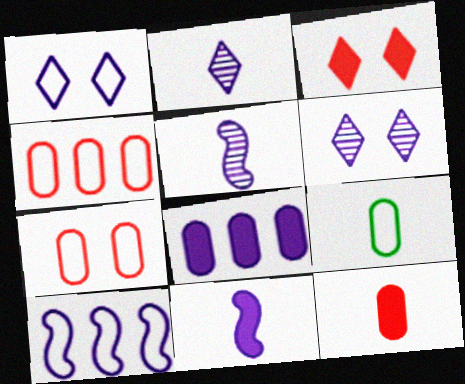[[1, 5, 8]]